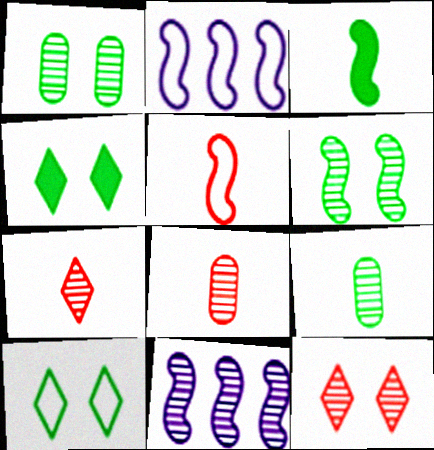[[1, 7, 11], 
[2, 4, 8], 
[9, 11, 12]]